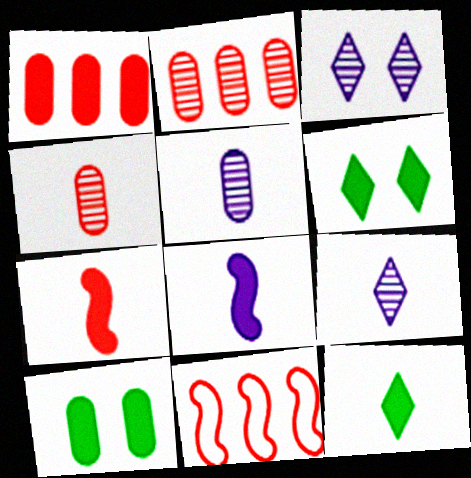[[1, 6, 8], 
[5, 6, 11], 
[9, 10, 11]]